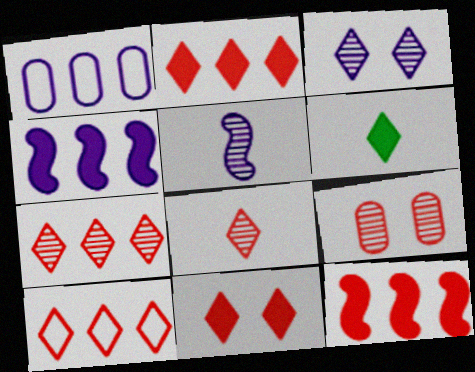[[2, 7, 10], 
[3, 6, 10], 
[8, 10, 11]]